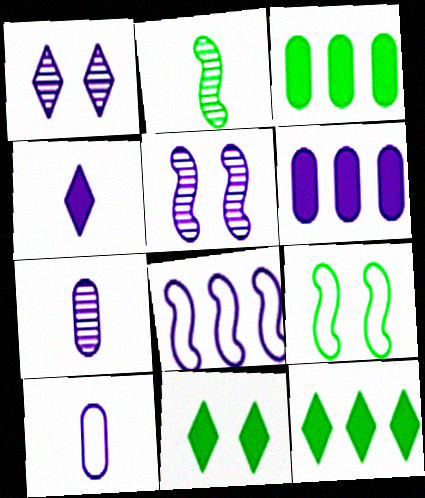[]